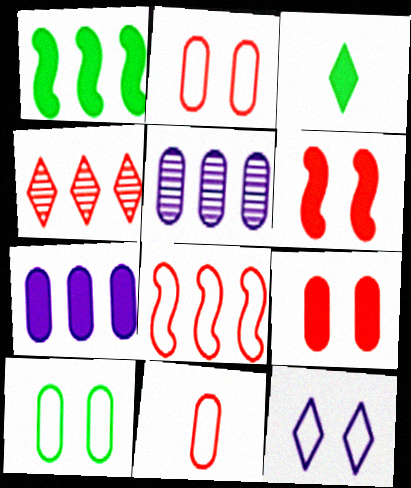[[3, 4, 12], 
[3, 6, 7], 
[4, 6, 11]]